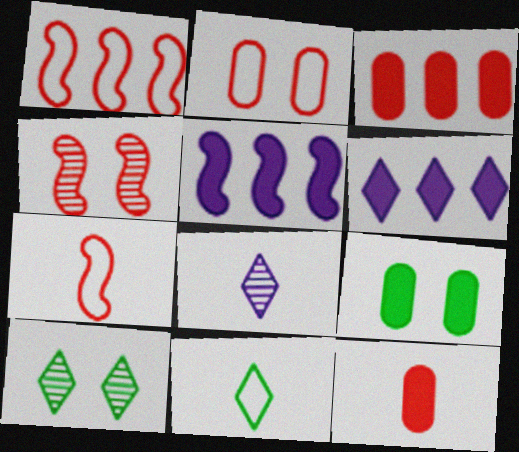[[1, 8, 9]]